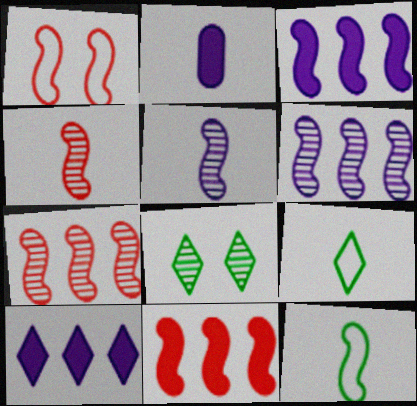[[1, 4, 11], 
[2, 4, 9]]